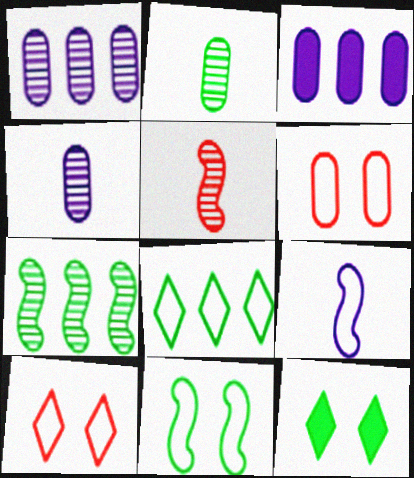[[2, 3, 6], 
[6, 8, 9]]